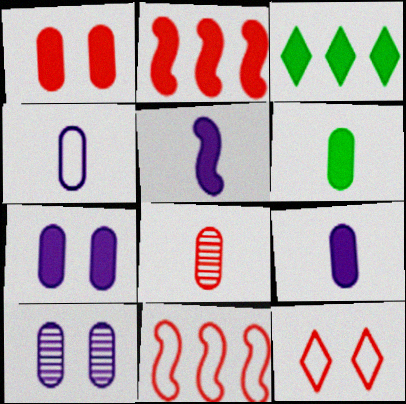[[1, 3, 5], 
[2, 8, 12], 
[4, 6, 8]]